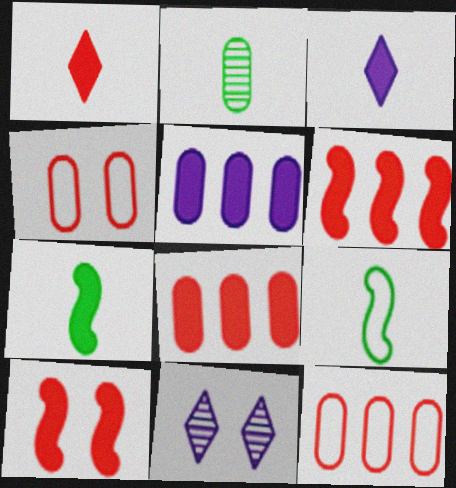[[1, 8, 10], 
[2, 4, 5], 
[7, 11, 12], 
[8, 9, 11]]